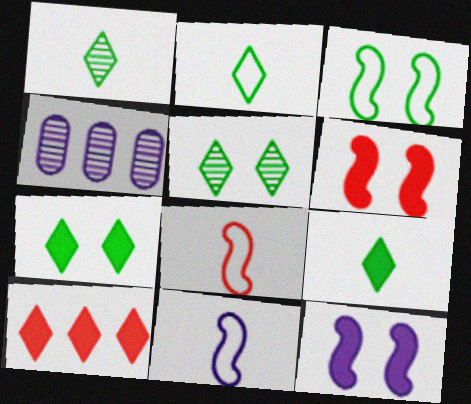[[1, 2, 9], 
[2, 4, 6], 
[4, 7, 8]]